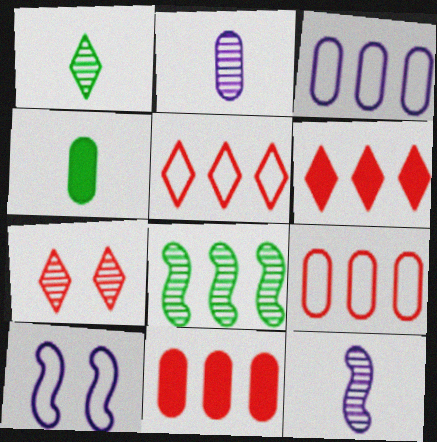[[1, 10, 11], 
[2, 7, 8], 
[3, 6, 8]]